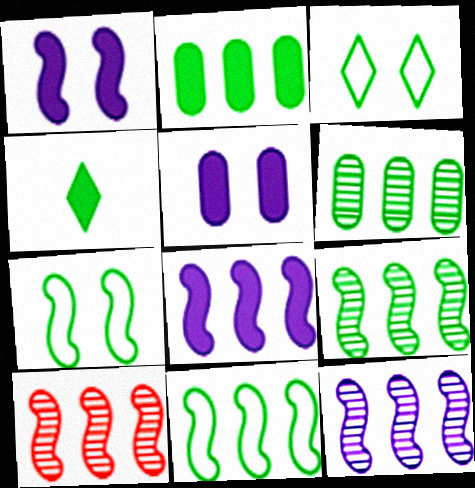[[4, 6, 7], 
[8, 10, 11], 
[9, 10, 12]]